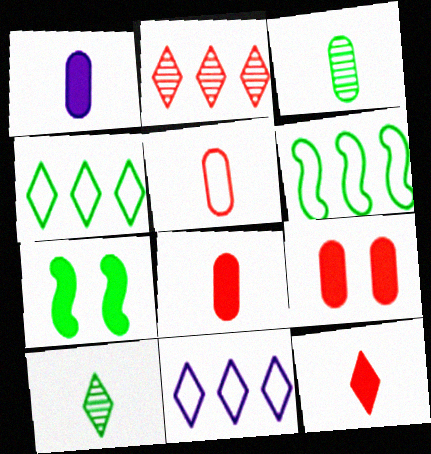[[1, 3, 5], 
[3, 4, 7]]